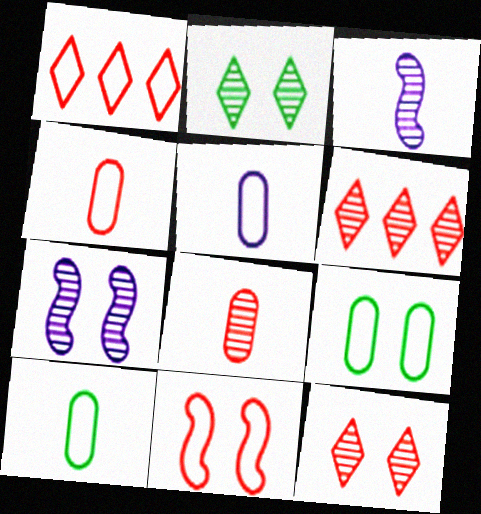[[1, 4, 11], 
[4, 5, 10]]